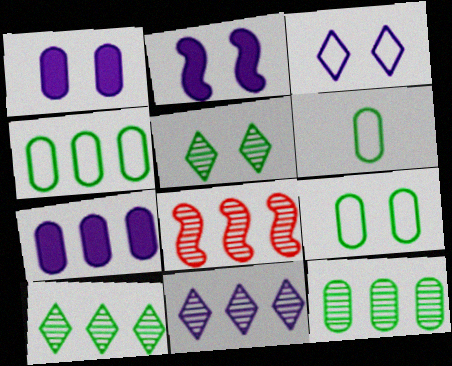[[4, 6, 9], 
[8, 11, 12]]